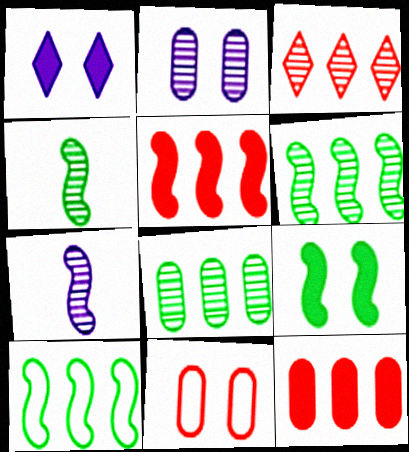[[2, 3, 4], 
[4, 9, 10]]